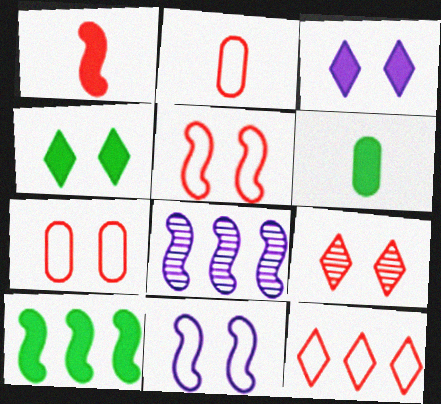[[2, 4, 8], 
[2, 5, 12], 
[4, 6, 10]]